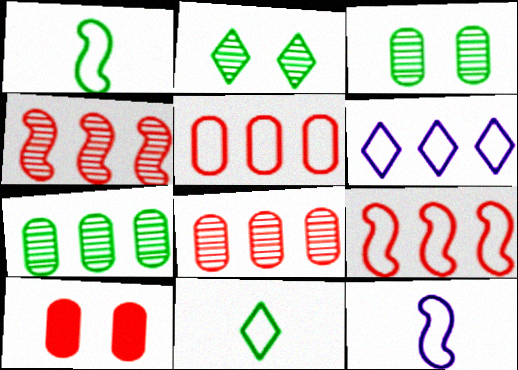[]